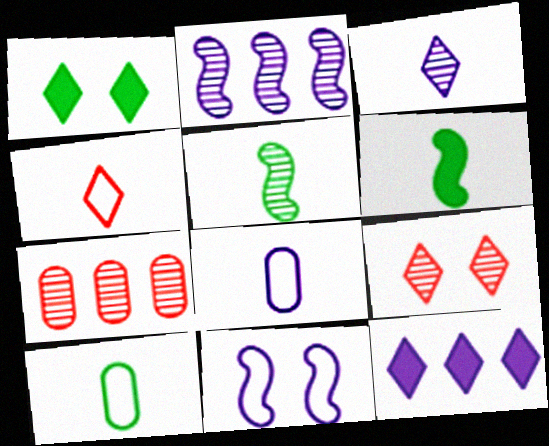[]